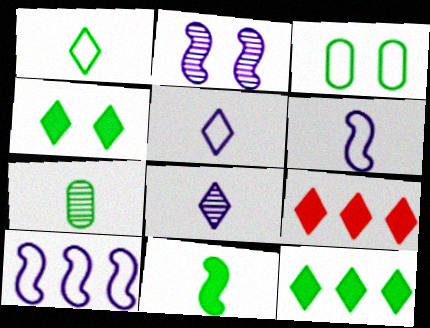[[1, 7, 11]]